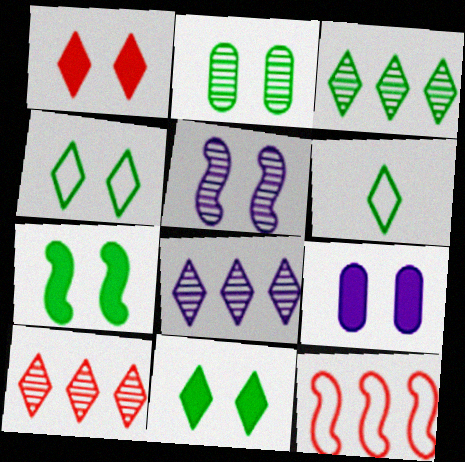[[1, 6, 8], 
[1, 7, 9], 
[2, 4, 7], 
[3, 6, 11], 
[3, 8, 10]]